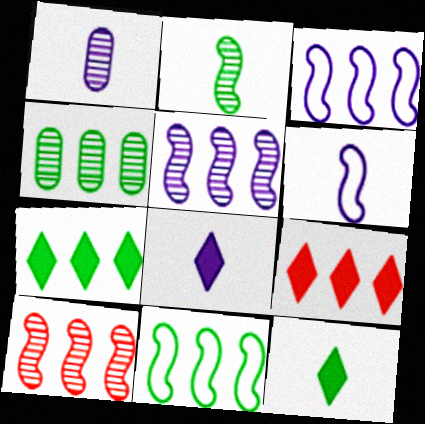[[1, 6, 8], 
[3, 4, 9], 
[4, 7, 11]]